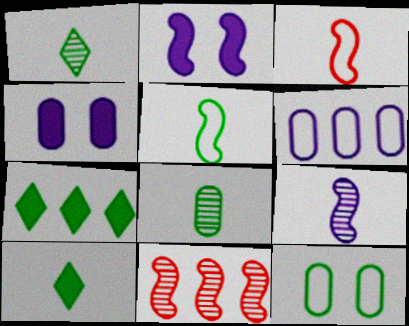[[2, 5, 11], 
[5, 8, 10], 
[6, 7, 11]]